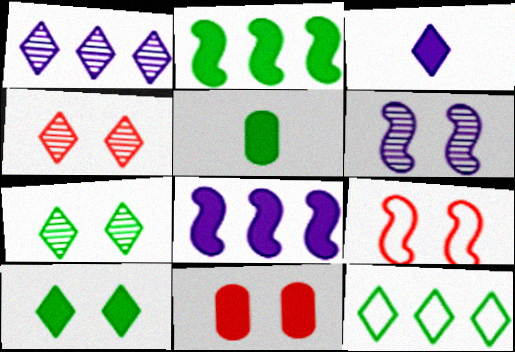[[1, 5, 9], 
[2, 3, 11], 
[2, 5, 10], 
[3, 4, 12], 
[4, 9, 11]]